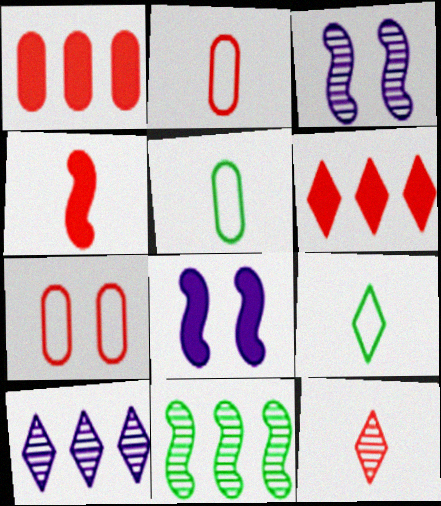[[1, 3, 9], 
[2, 4, 12], 
[3, 5, 6]]